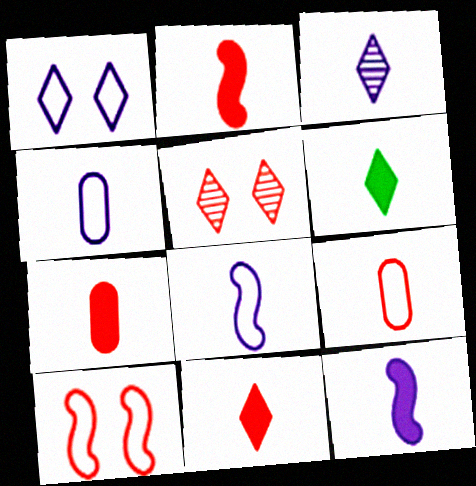[[2, 7, 11], 
[3, 4, 12], 
[6, 7, 12]]